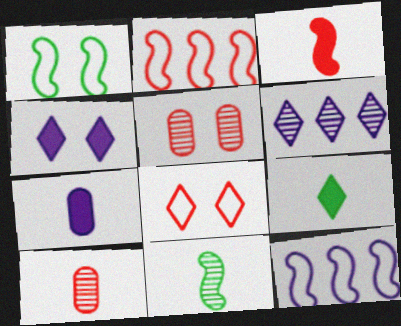[[1, 4, 5], 
[3, 7, 9], 
[5, 6, 11], 
[5, 9, 12], 
[6, 8, 9]]